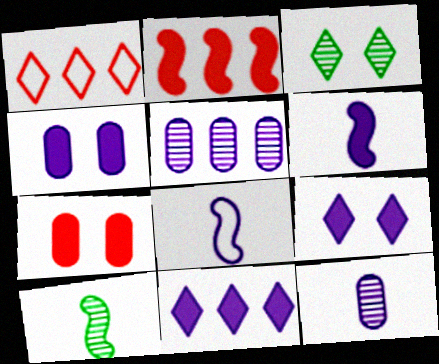[[1, 4, 10], 
[4, 6, 11], 
[5, 8, 9]]